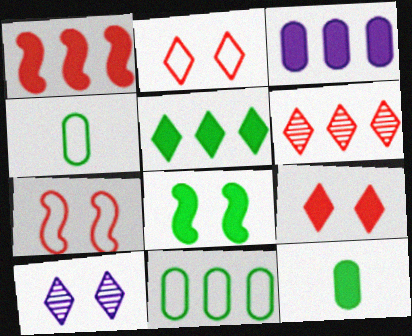[[1, 3, 5], 
[1, 4, 10], 
[5, 8, 12]]